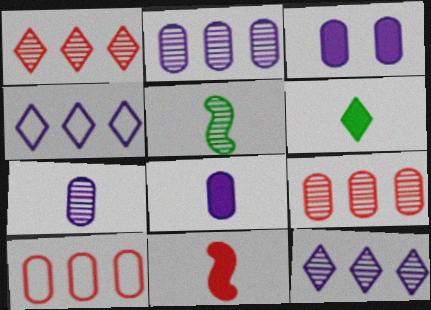[[6, 8, 11]]